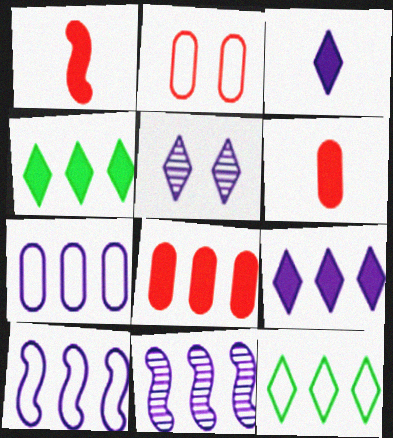[[7, 9, 11], 
[8, 11, 12]]